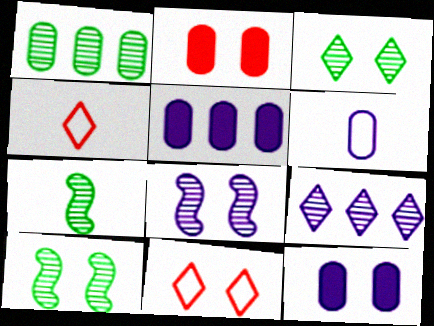[[1, 2, 6], 
[1, 3, 7], 
[4, 5, 10], 
[5, 7, 11], 
[10, 11, 12]]